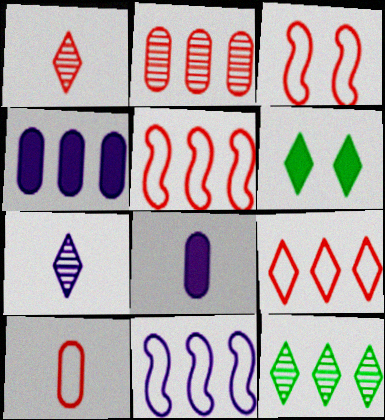[[3, 8, 12], 
[3, 9, 10], 
[4, 5, 12], 
[6, 7, 9]]